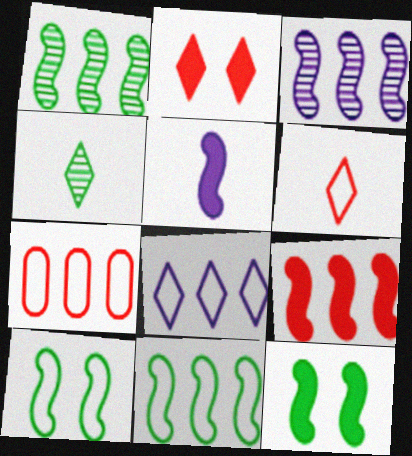[[2, 4, 8], 
[3, 9, 11], 
[5, 9, 12], 
[7, 8, 11]]